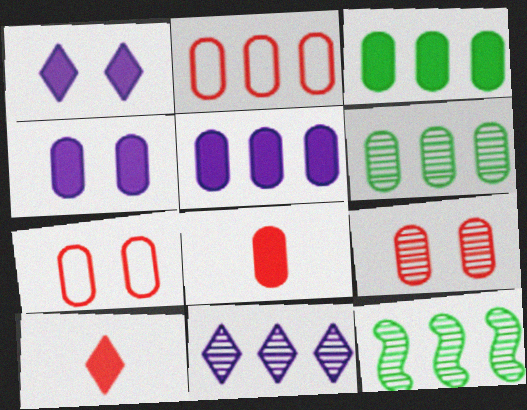[[2, 5, 6], 
[2, 8, 9], 
[3, 4, 8]]